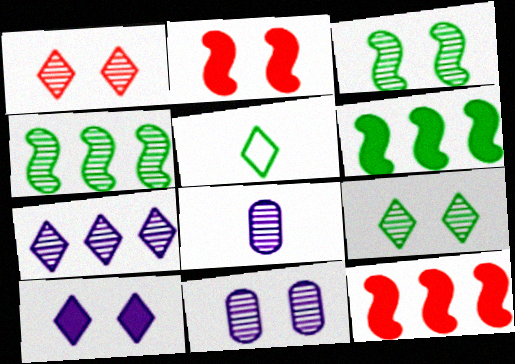[[1, 3, 11], 
[1, 4, 8], 
[5, 11, 12]]